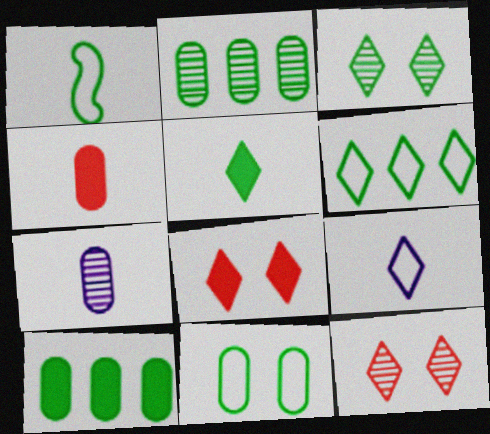[[1, 3, 10], 
[1, 6, 11], 
[3, 5, 6]]